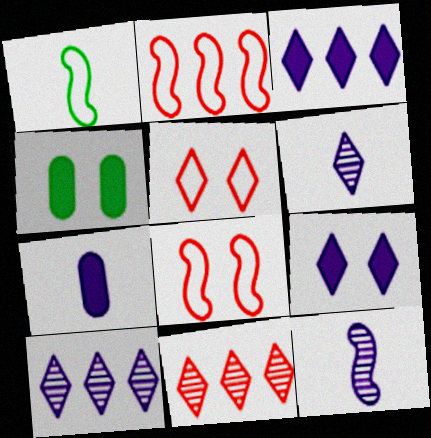[[2, 4, 6]]